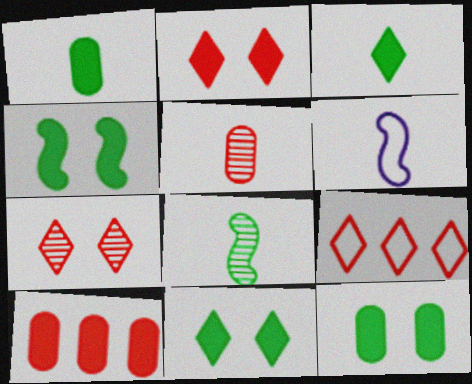[[3, 5, 6], 
[4, 11, 12]]